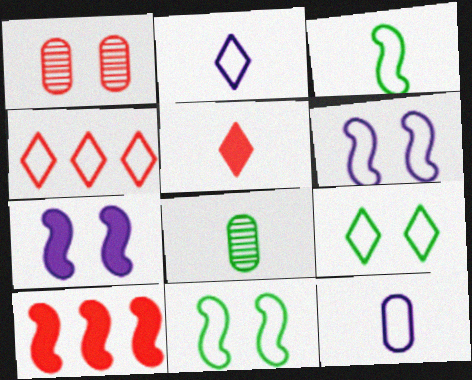[[1, 7, 9], 
[2, 4, 9], 
[4, 7, 8], 
[4, 11, 12]]